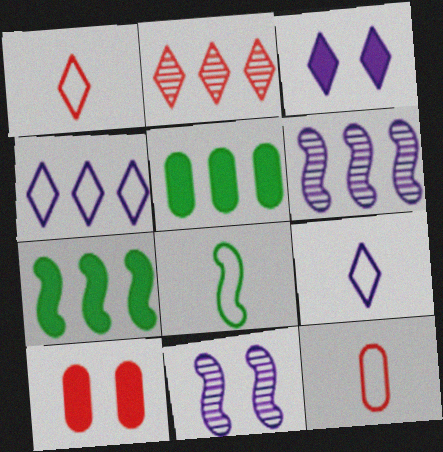[[1, 5, 11], 
[8, 9, 12]]